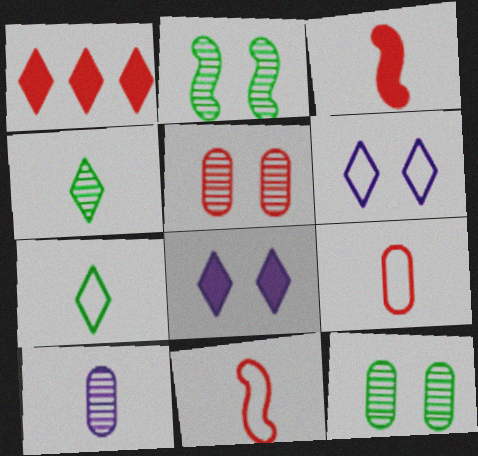[[1, 4, 6], 
[1, 5, 11], 
[3, 7, 10]]